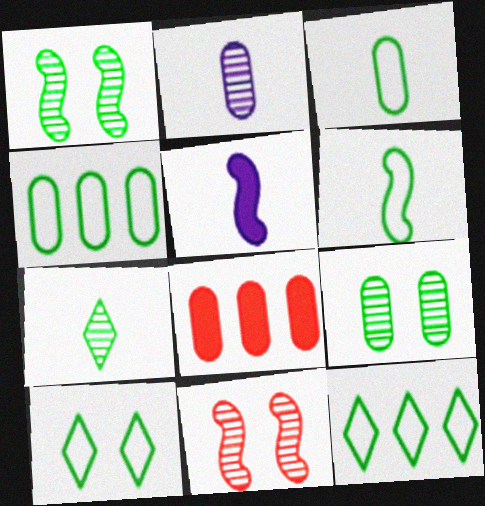[[4, 6, 10]]